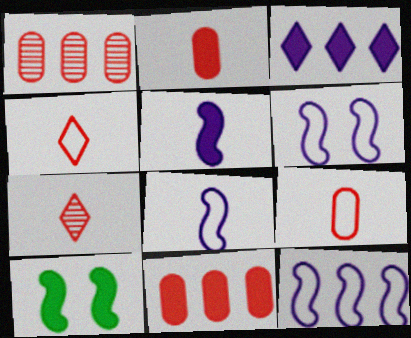[[2, 3, 10], 
[6, 8, 12]]